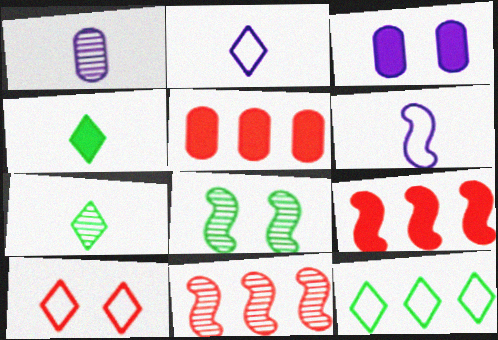[[2, 5, 8], 
[2, 10, 12], 
[3, 4, 9], 
[3, 8, 10], 
[6, 8, 9]]